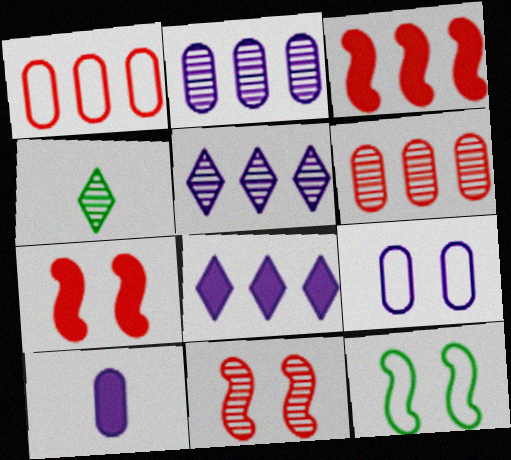[[2, 4, 11], 
[2, 9, 10], 
[3, 4, 9]]